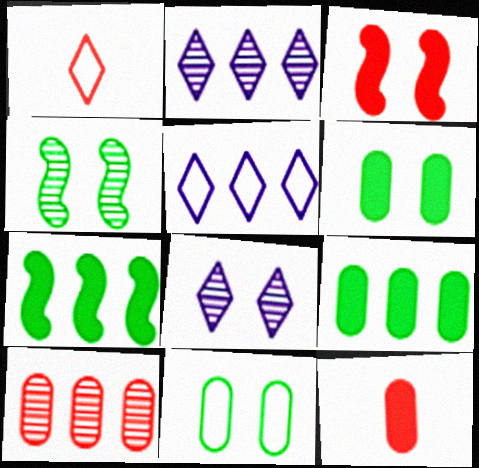[[1, 3, 10], 
[3, 8, 11], 
[4, 5, 12], 
[5, 7, 10]]